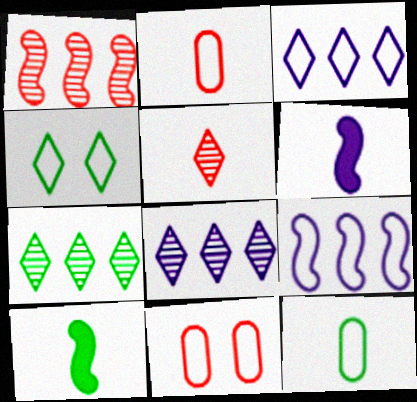[[2, 4, 9], 
[5, 6, 12], 
[6, 7, 11], 
[8, 10, 11]]